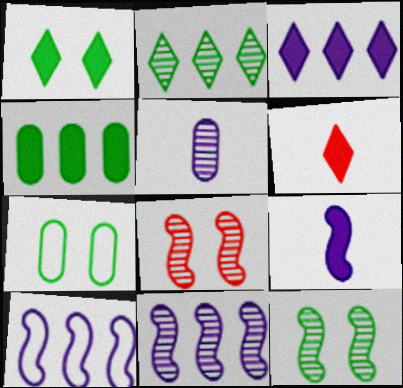[[1, 3, 6], 
[1, 7, 12], 
[2, 5, 8], 
[6, 7, 11]]